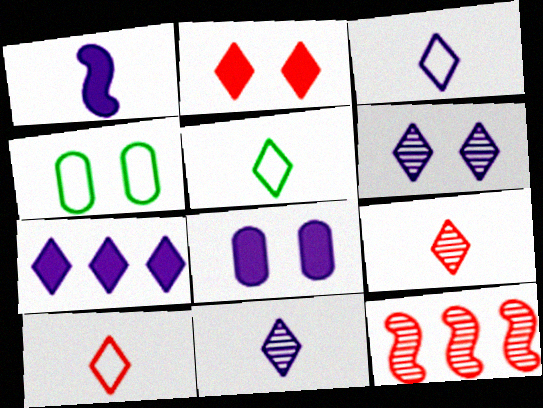[[1, 7, 8], 
[3, 5, 10], 
[3, 6, 7], 
[5, 8, 12]]